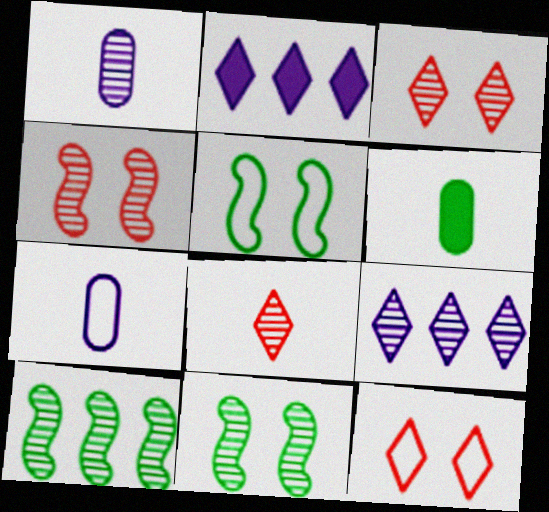[[1, 3, 10]]